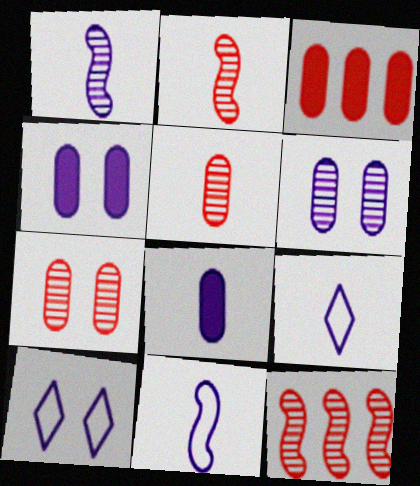[[1, 8, 9]]